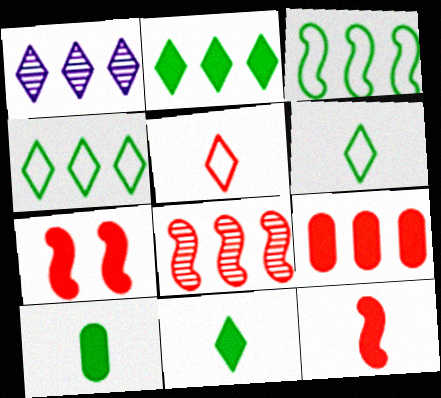[[1, 3, 9]]